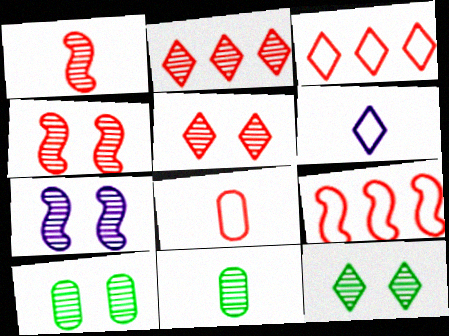[[2, 7, 11], 
[5, 7, 10]]